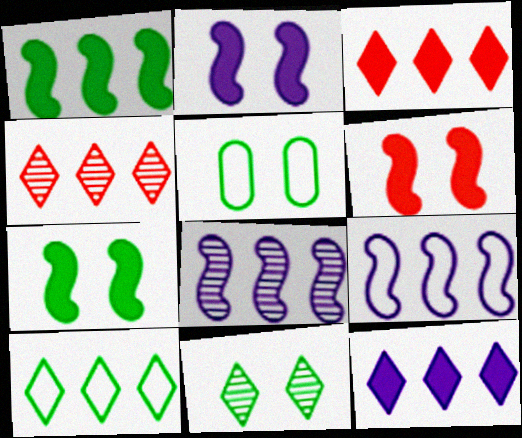[[2, 6, 7], 
[4, 10, 12], 
[5, 7, 11]]